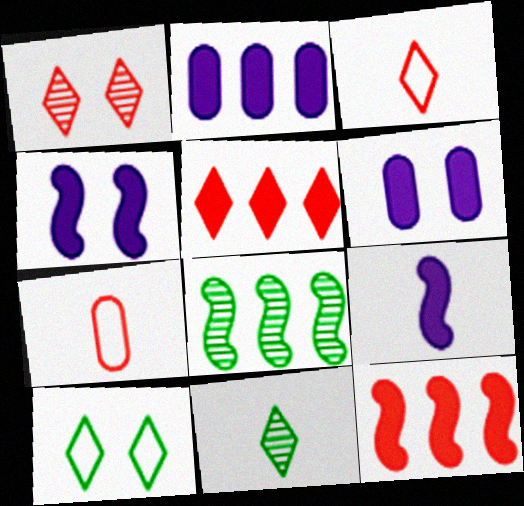[[1, 3, 5], 
[1, 7, 12], 
[3, 6, 8], 
[7, 9, 11]]